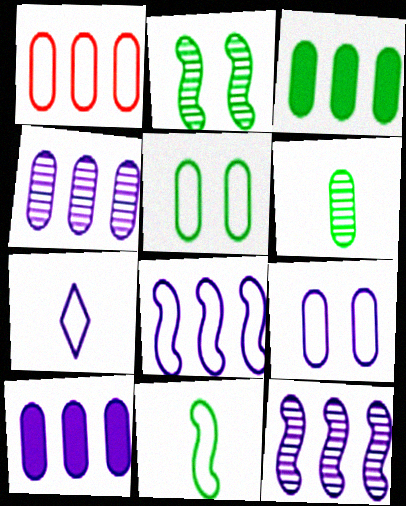[[1, 3, 4], 
[3, 5, 6], 
[7, 8, 9]]